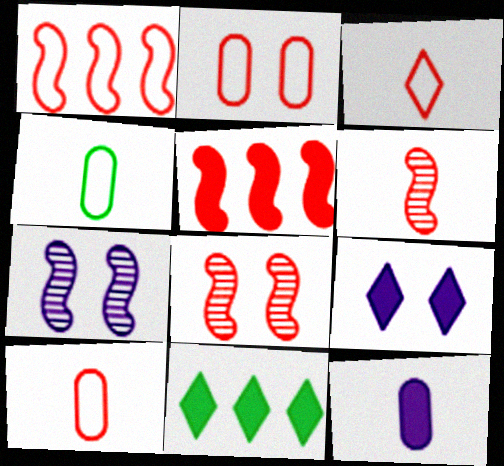[[1, 2, 3], 
[7, 10, 11]]